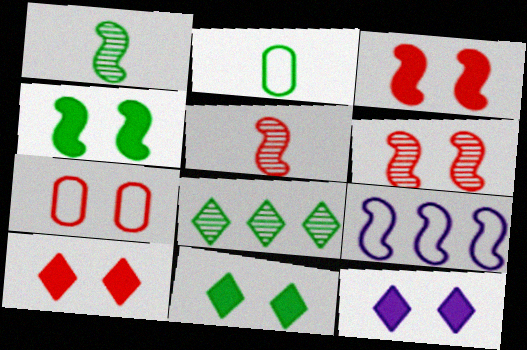[[1, 3, 9], 
[2, 4, 8], 
[4, 5, 9], 
[6, 7, 10], 
[10, 11, 12]]